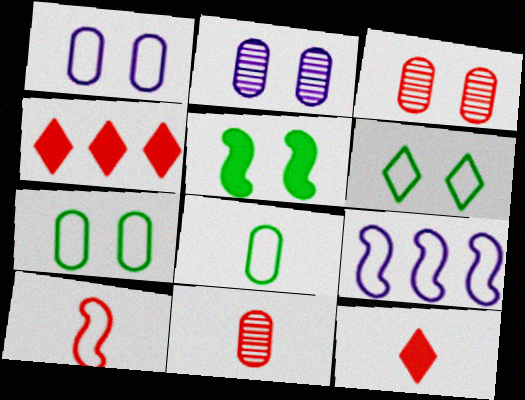[[3, 4, 10], 
[10, 11, 12]]